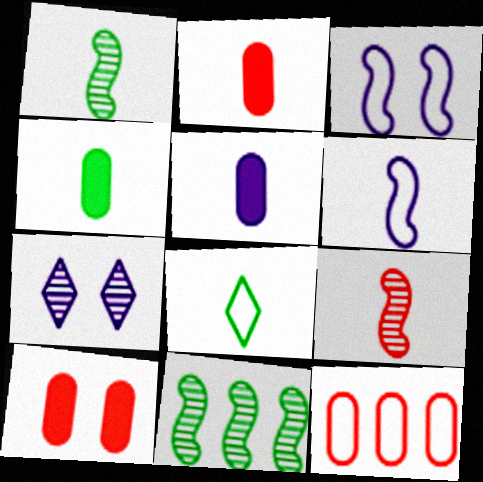[[1, 4, 8], 
[2, 4, 5], 
[3, 8, 12], 
[5, 8, 9]]